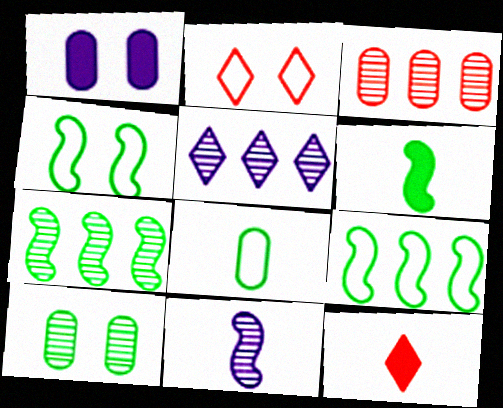[[1, 3, 8], 
[3, 5, 7], 
[4, 6, 7], 
[8, 11, 12]]